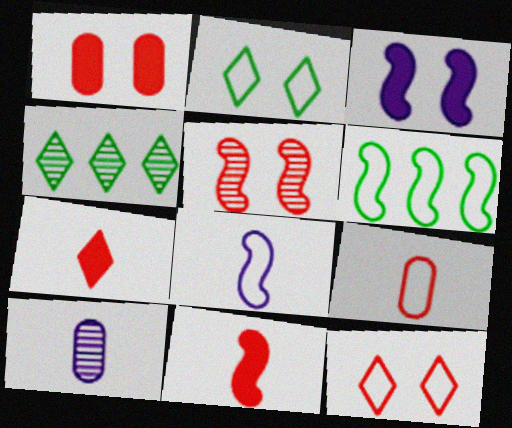[[1, 4, 8], 
[1, 5, 12], 
[3, 4, 9], 
[4, 5, 10]]